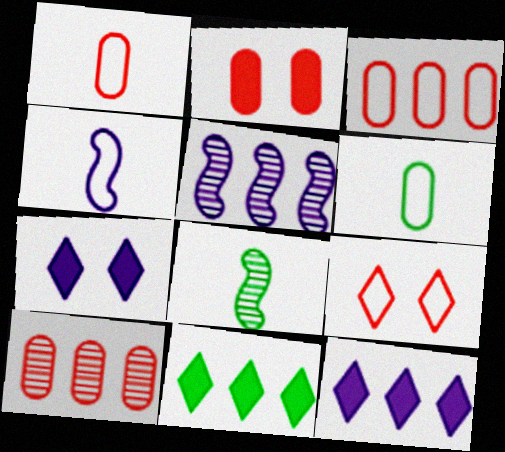[[1, 2, 10], 
[3, 5, 11], 
[3, 7, 8]]